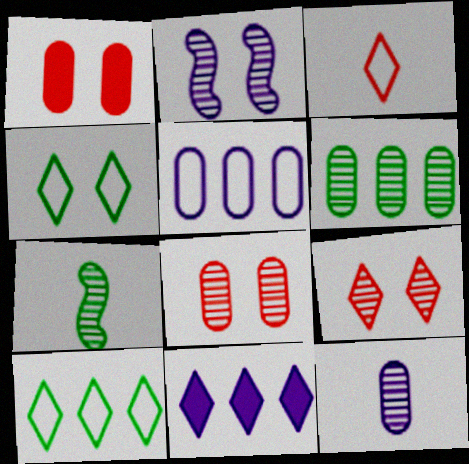[[1, 2, 4], 
[6, 8, 12]]